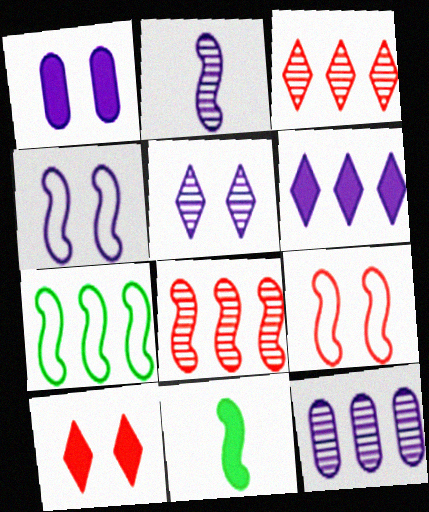[[1, 4, 5], 
[2, 5, 12], 
[4, 8, 11]]